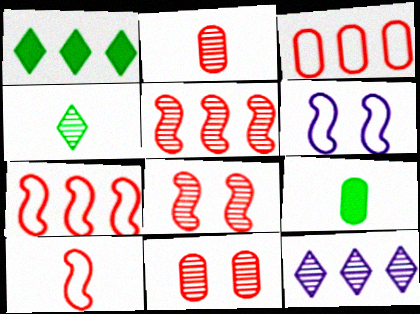[[1, 2, 6]]